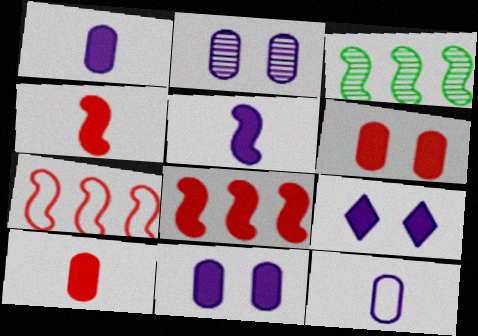[]